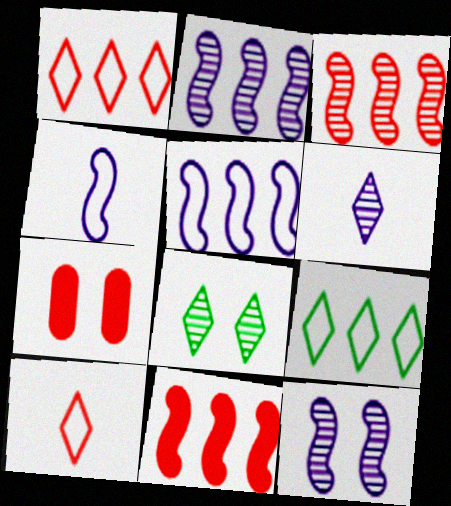[[3, 7, 10]]